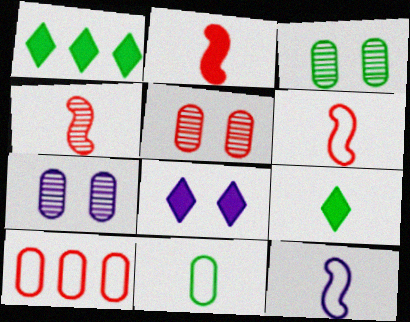[[1, 5, 12], 
[1, 6, 7], 
[2, 4, 6], 
[3, 5, 7]]